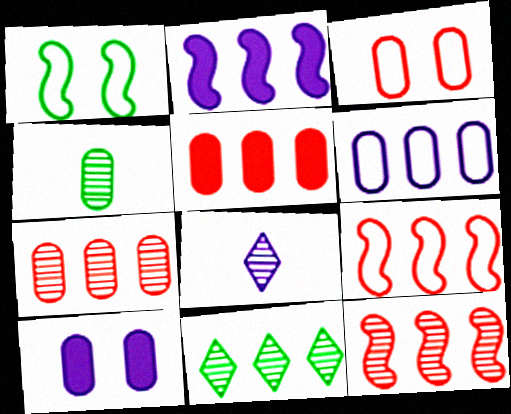[[1, 5, 8]]